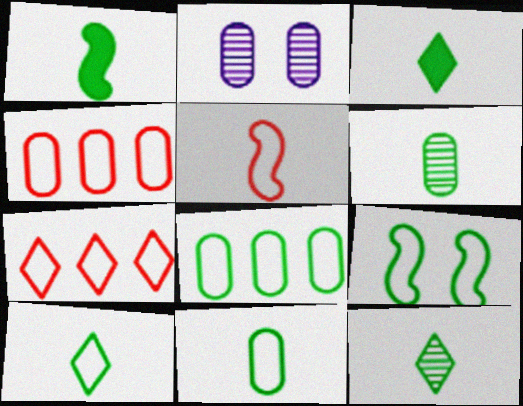[[1, 2, 7], 
[1, 6, 10], 
[1, 11, 12], 
[3, 10, 12], 
[8, 9, 10]]